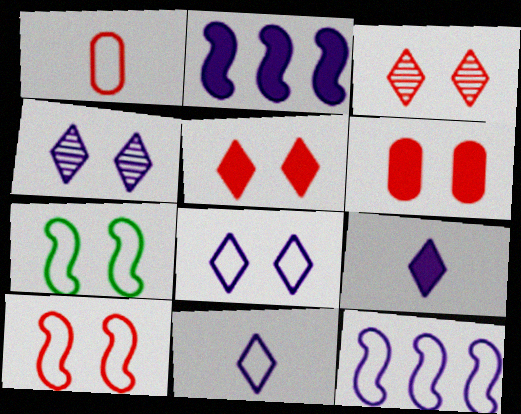[[3, 6, 10], 
[4, 6, 7]]